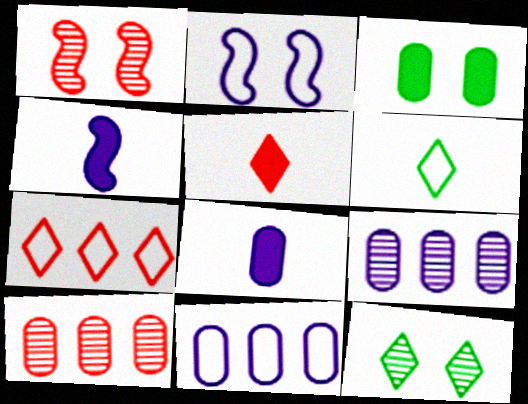[]